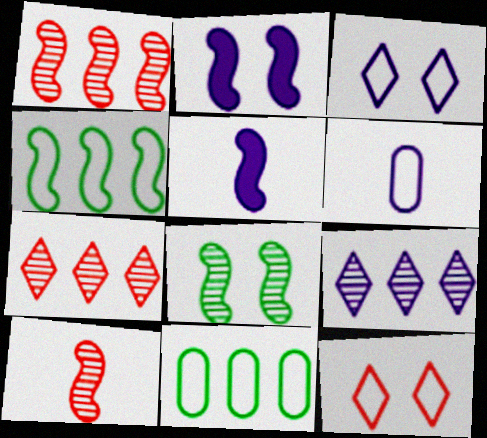[[2, 4, 10], 
[2, 6, 9], 
[4, 6, 12]]